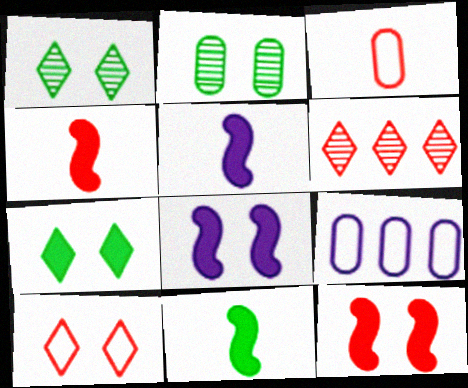[[1, 4, 9], 
[2, 8, 10], 
[3, 6, 12], 
[4, 5, 11]]